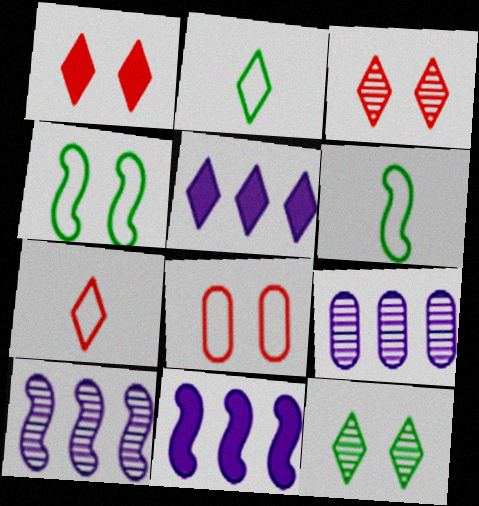[[1, 6, 9], 
[2, 3, 5], 
[5, 7, 12]]